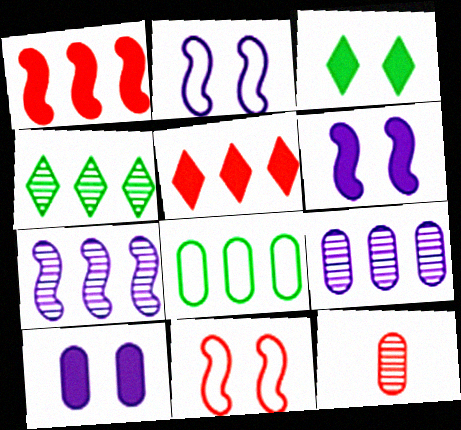[[5, 7, 8], 
[5, 11, 12], 
[8, 10, 12]]